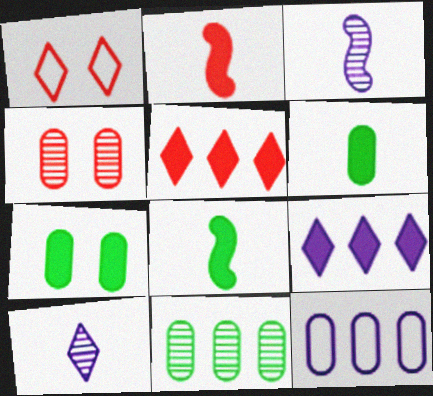[[2, 7, 9], 
[4, 6, 12]]